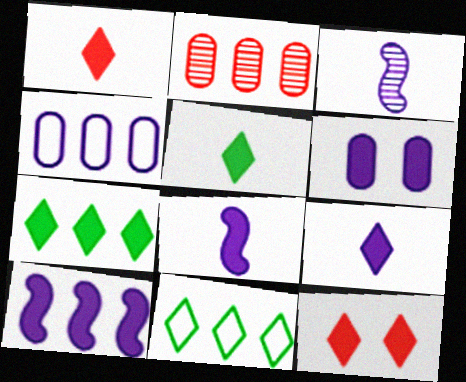[[1, 5, 9], 
[2, 10, 11], 
[6, 9, 10], 
[7, 9, 12]]